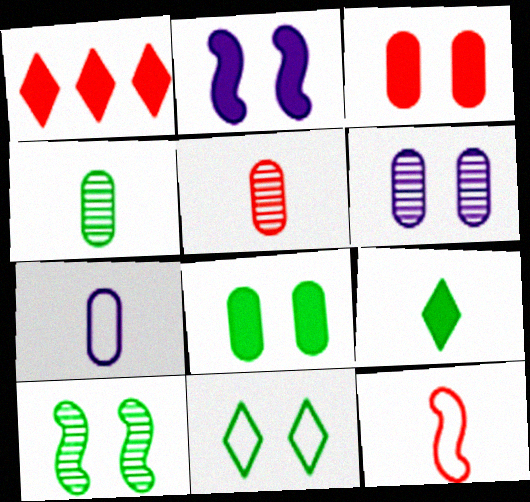[[1, 7, 10], 
[8, 10, 11]]